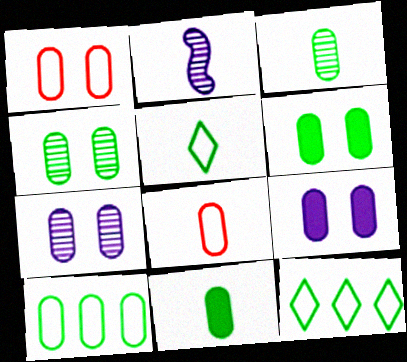[[1, 4, 9], 
[1, 6, 7], 
[3, 6, 10], 
[4, 10, 11]]